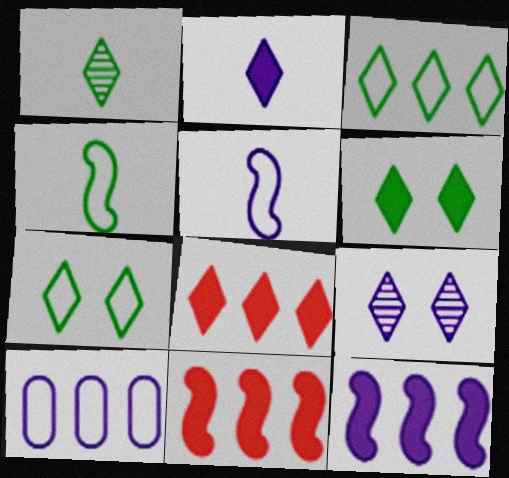[[1, 3, 6], 
[2, 6, 8]]